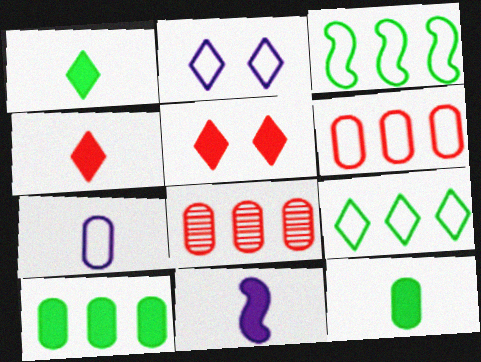[[4, 11, 12], 
[5, 10, 11]]